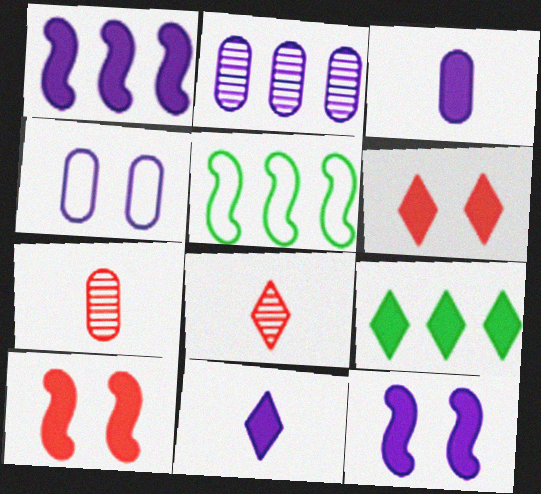[[2, 3, 4], 
[3, 9, 10], 
[6, 9, 11]]